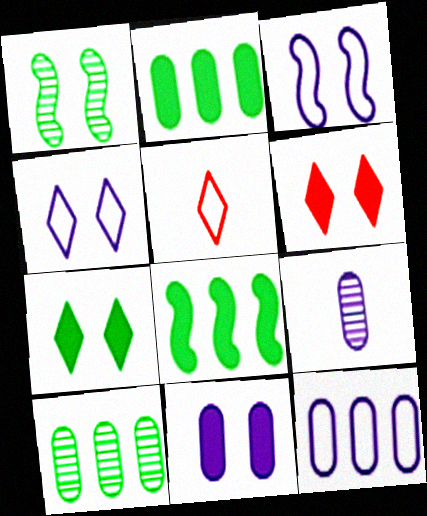[[9, 11, 12]]